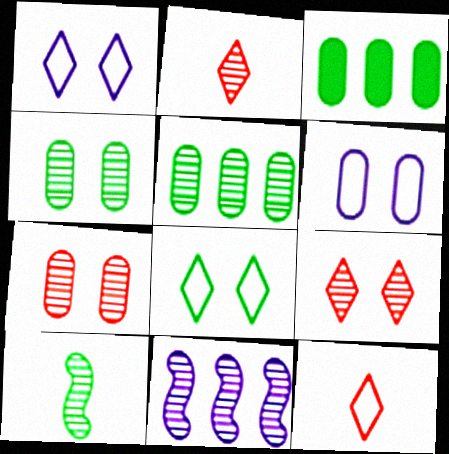[[2, 4, 11], 
[3, 8, 10]]